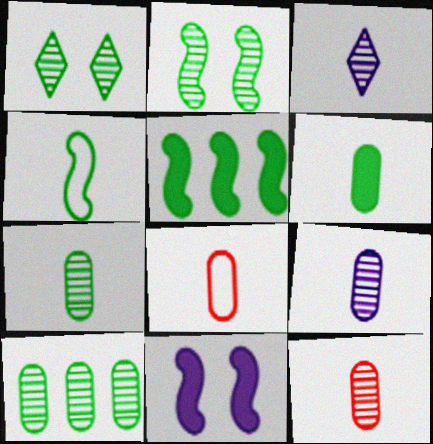[[2, 4, 5], 
[6, 8, 9], 
[7, 9, 12]]